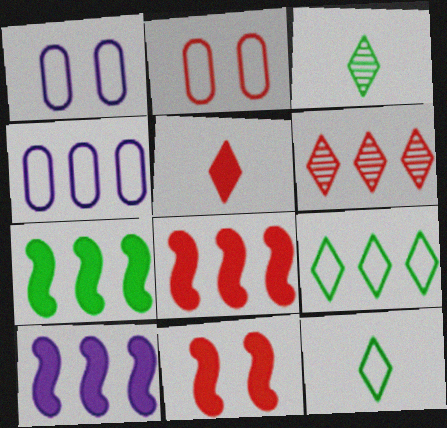[[1, 3, 8], 
[2, 3, 10], 
[3, 4, 11], 
[4, 6, 7], 
[7, 8, 10]]